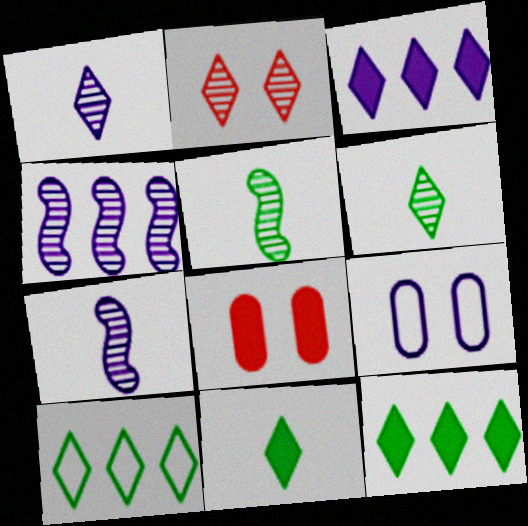[[3, 7, 9], 
[7, 8, 10]]